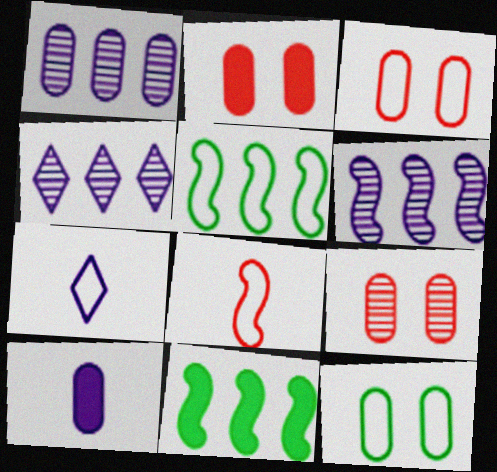[[1, 4, 6], 
[2, 3, 9], 
[3, 5, 7], 
[7, 9, 11]]